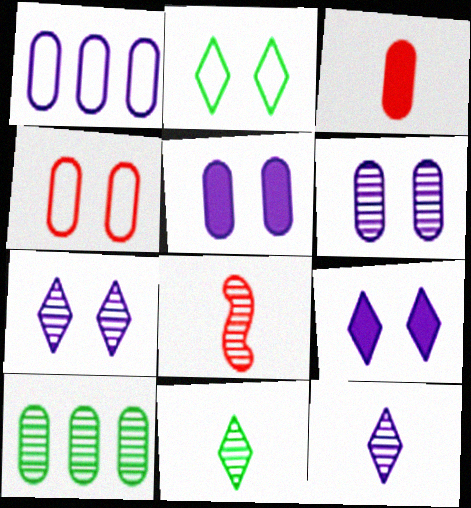[[7, 8, 10]]